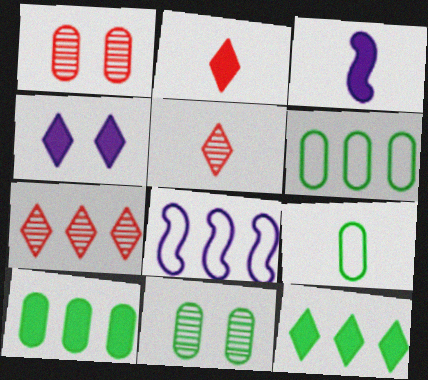[[2, 4, 12], 
[2, 8, 11], 
[3, 5, 9], 
[7, 8, 10], 
[9, 10, 11]]